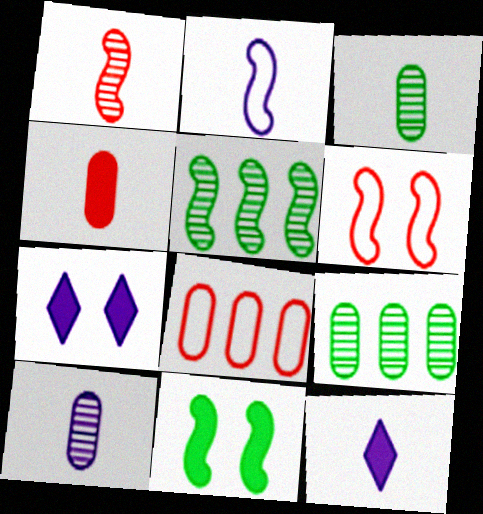[[2, 10, 12], 
[6, 9, 12]]